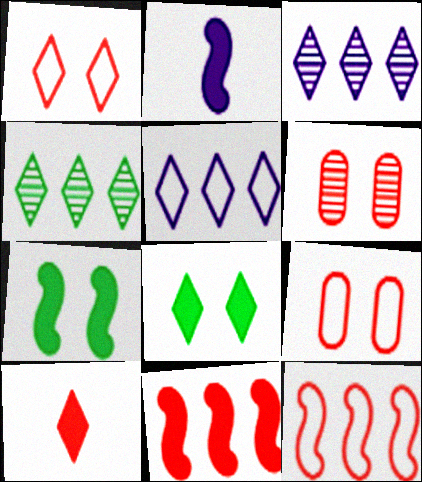[[2, 4, 9], 
[2, 7, 11], 
[6, 10, 12]]